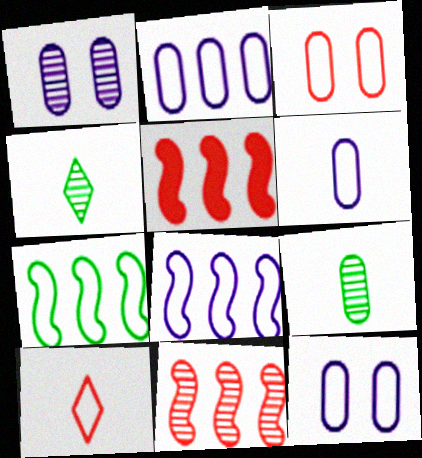[[1, 4, 11], 
[2, 6, 12], 
[4, 5, 12], 
[7, 10, 12]]